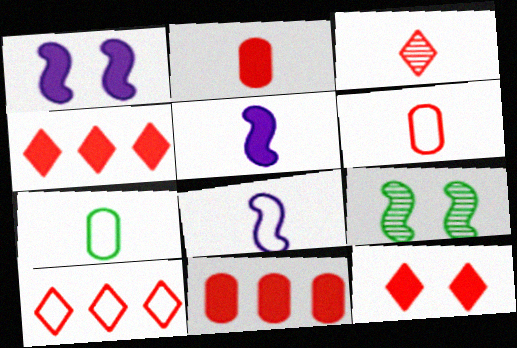[[3, 5, 7], 
[3, 10, 12]]